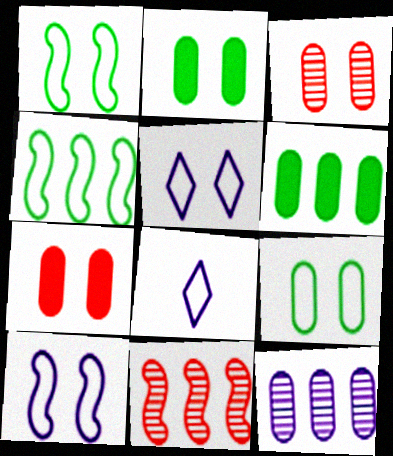[[2, 8, 11]]